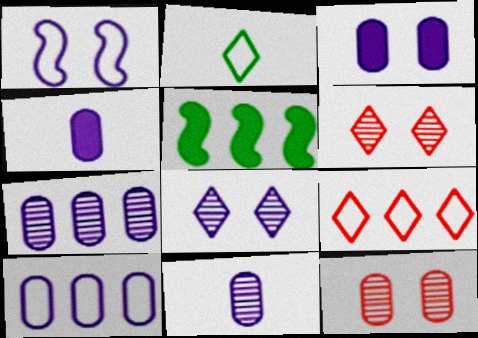[[1, 3, 8], 
[3, 10, 11], 
[5, 7, 9]]